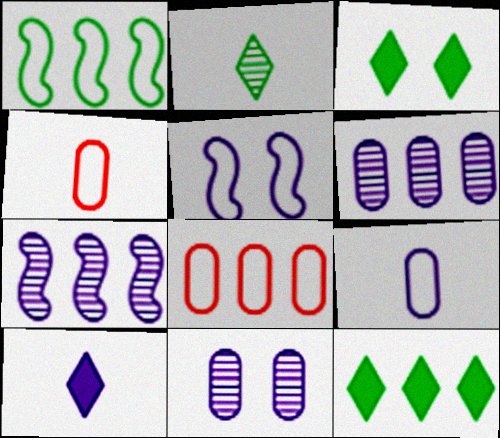[[3, 4, 7], 
[5, 6, 10], 
[7, 8, 12]]